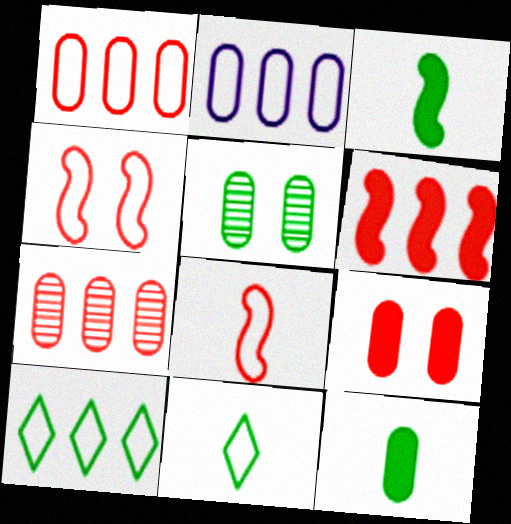[[2, 4, 11], 
[3, 5, 10]]